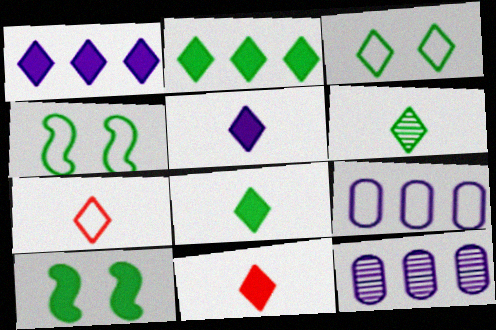[[2, 3, 6], 
[4, 7, 9], 
[4, 11, 12], 
[5, 6, 7], 
[5, 8, 11], 
[7, 10, 12]]